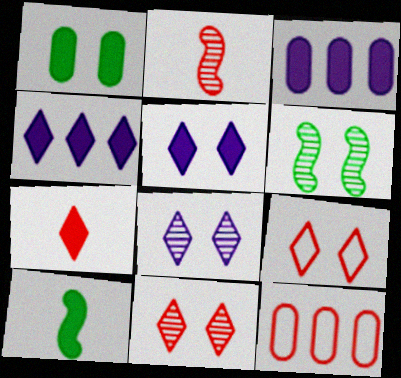[[8, 10, 12]]